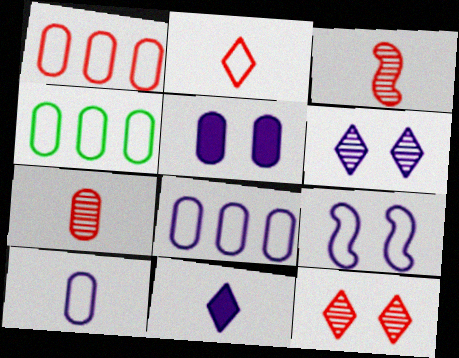[[1, 4, 8], 
[2, 4, 9], 
[4, 5, 7], 
[5, 6, 9]]